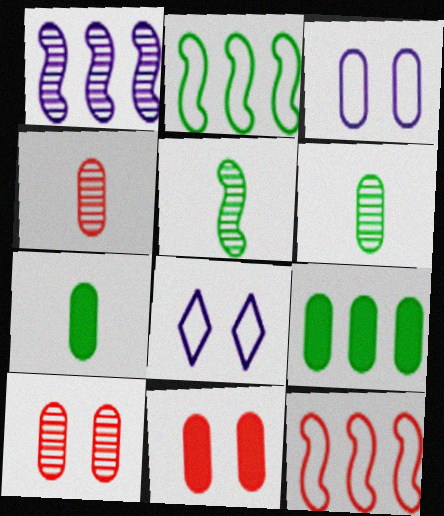[[3, 4, 9]]